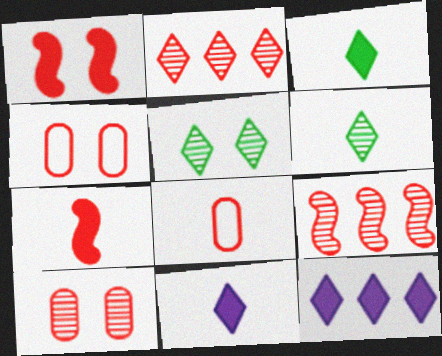[[1, 2, 8], 
[2, 4, 7]]